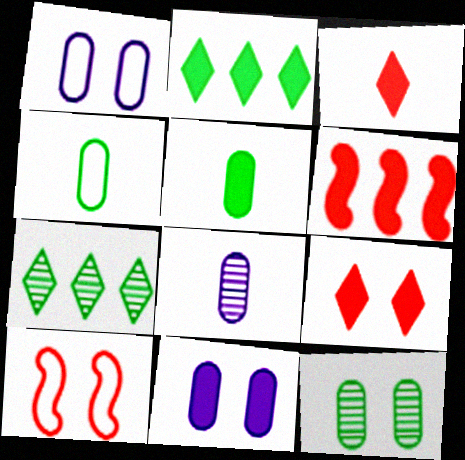[[2, 8, 10]]